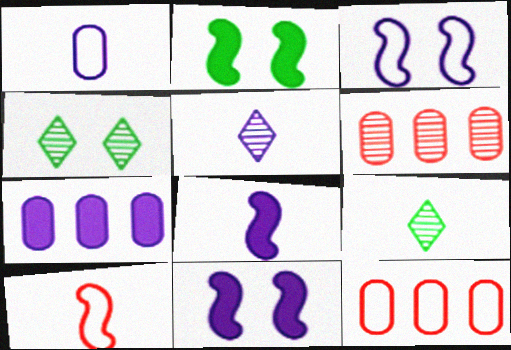[[1, 5, 8], 
[2, 5, 12], 
[3, 5, 7], 
[4, 7, 10], 
[4, 8, 12], 
[9, 11, 12]]